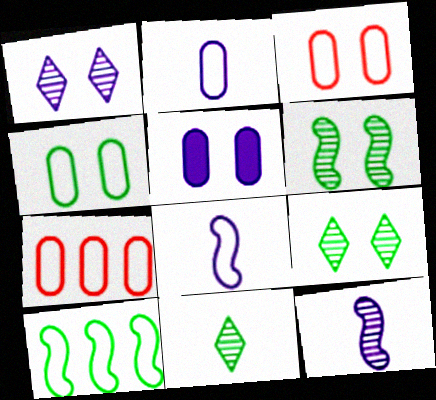[[2, 4, 7]]